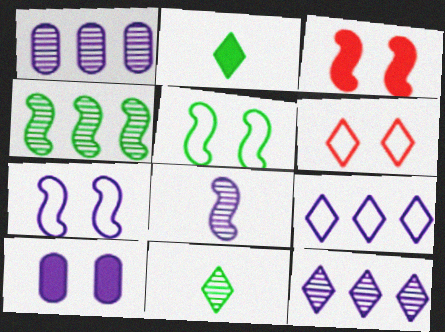[[2, 6, 12], 
[8, 9, 10]]